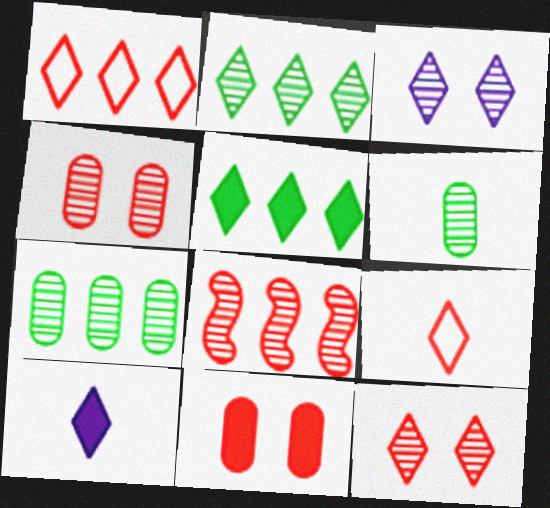[[3, 5, 9], 
[3, 6, 8], 
[8, 9, 11]]